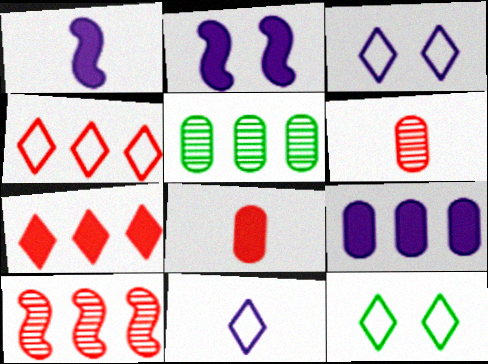[[4, 11, 12]]